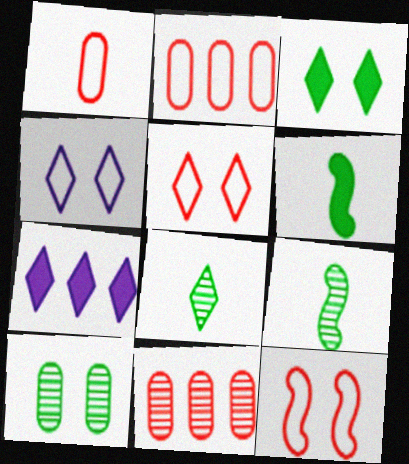[[4, 6, 11], 
[5, 7, 8]]